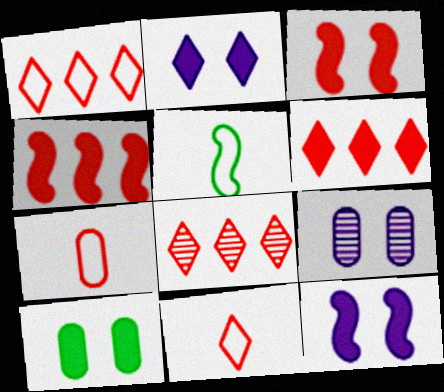[[1, 6, 8], 
[2, 3, 10], 
[3, 7, 8], 
[5, 6, 9]]